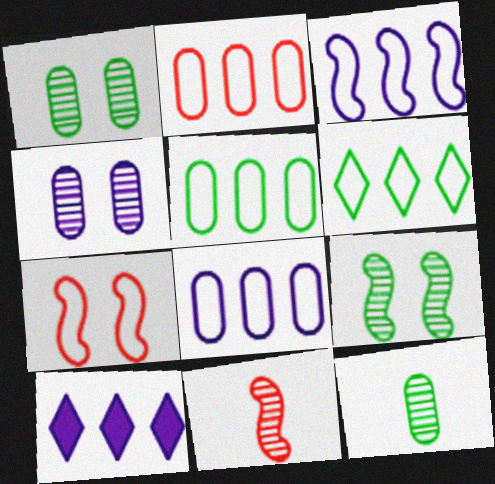[[2, 3, 6], 
[2, 5, 8], 
[7, 10, 12]]